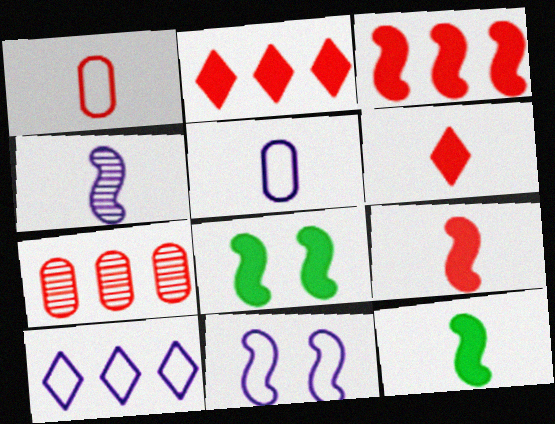[[5, 10, 11]]